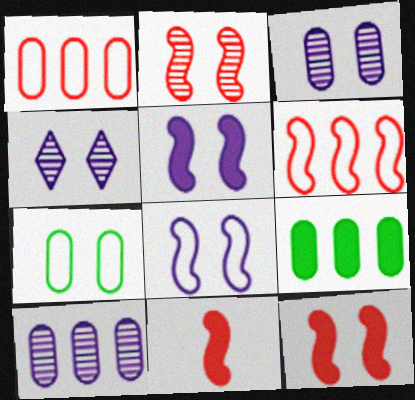[[1, 9, 10], 
[2, 6, 11], 
[4, 7, 12]]